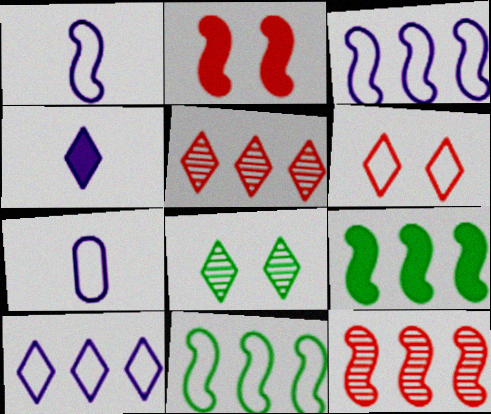[[3, 9, 12], 
[6, 7, 11]]